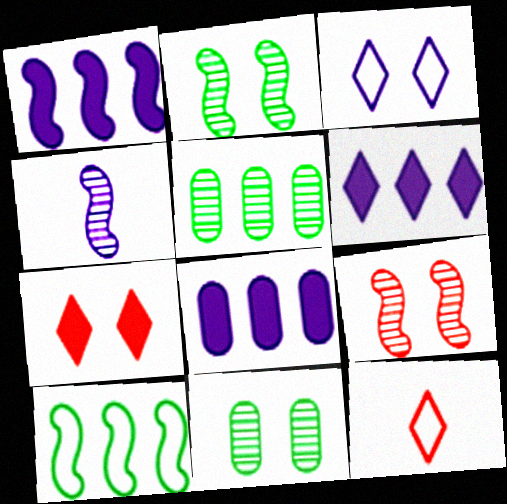[[1, 6, 8], 
[1, 11, 12], 
[2, 8, 12], 
[3, 4, 8]]